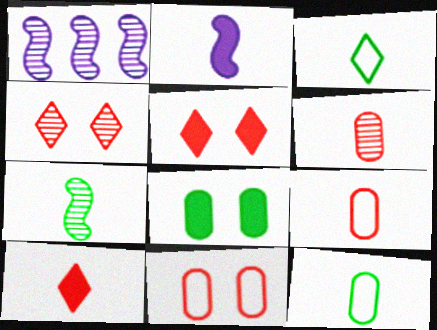[[1, 5, 12], 
[2, 3, 6]]